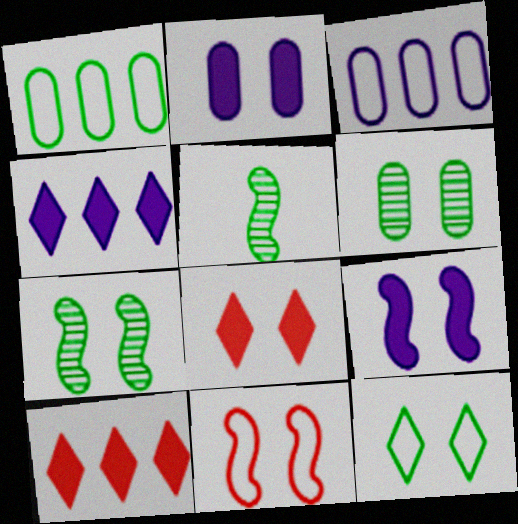[[3, 5, 8], 
[7, 9, 11]]